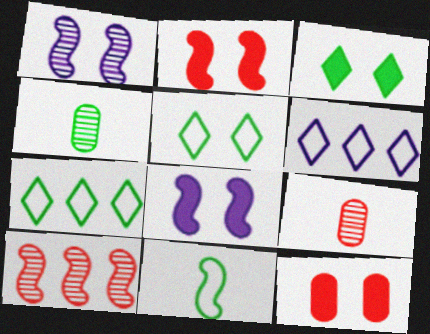[[1, 5, 12], 
[2, 4, 6], 
[3, 8, 12], 
[7, 8, 9], 
[8, 10, 11]]